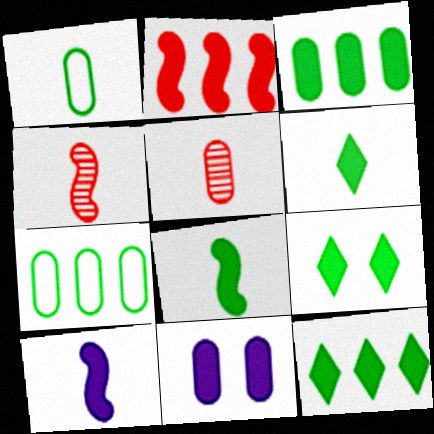[[2, 6, 11], 
[3, 8, 9], 
[5, 7, 11], 
[6, 9, 12]]